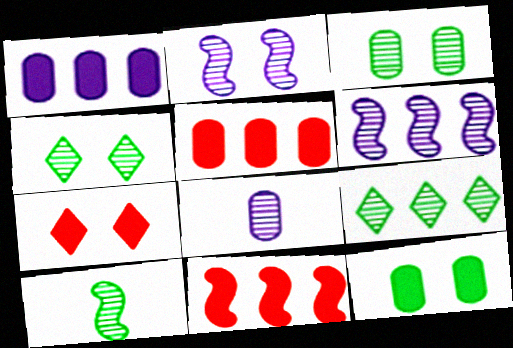[[3, 9, 10]]